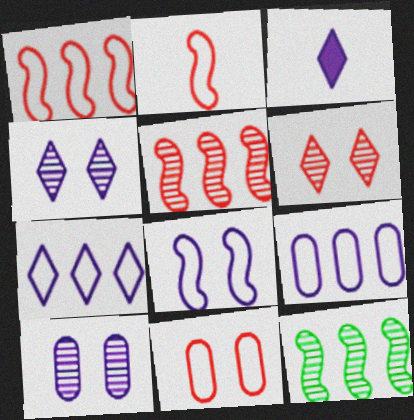[[3, 4, 7], 
[3, 11, 12]]